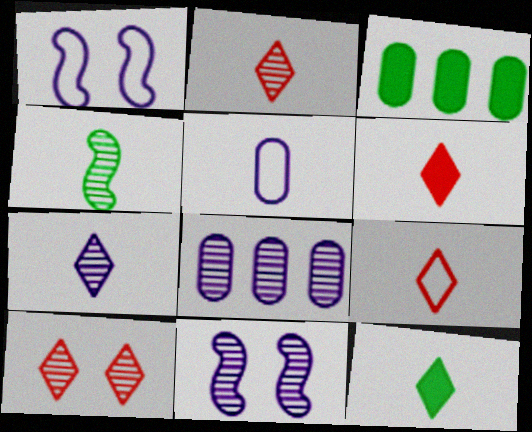[[1, 2, 3], 
[2, 6, 9], 
[3, 9, 11], 
[4, 5, 6], 
[4, 8, 10], 
[7, 8, 11], 
[7, 9, 12]]